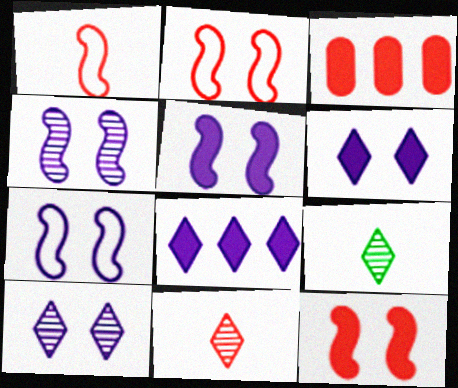[[2, 3, 11], 
[3, 7, 9], 
[4, 5, 7]]